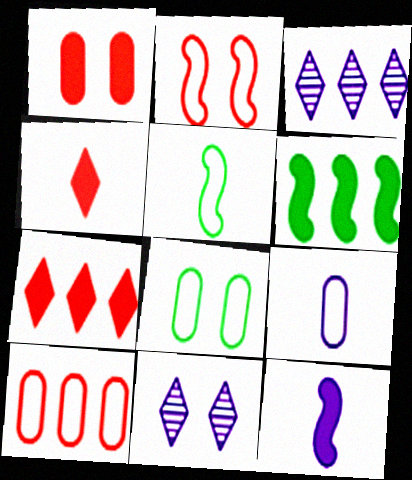[[1, 3, 5], 
[3, 6, 10], 
[8, 9, 10]]